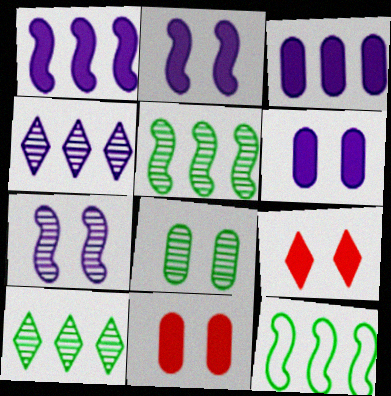[]